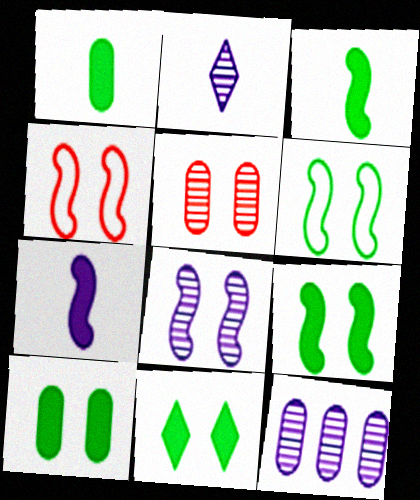[[2, 8, 12], 
[4, 8, 9], 
[9, 10, 11]]